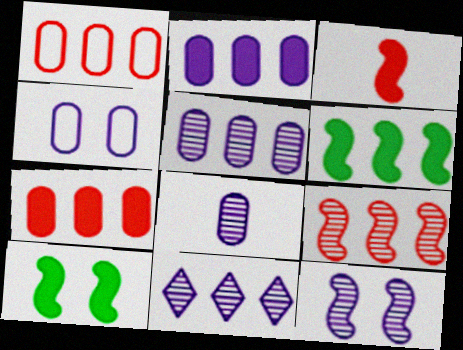[[1, 6, 11], 
[2, 4, 8], 
[8, 11, 12]]